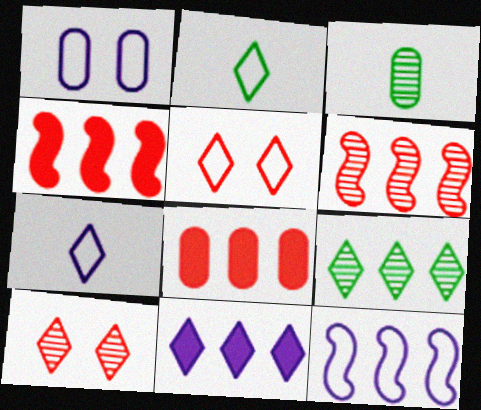[[1, 3, 8], 
[1, 7, 12], 
[2, 10, 11], 
[8, 9, 12]]